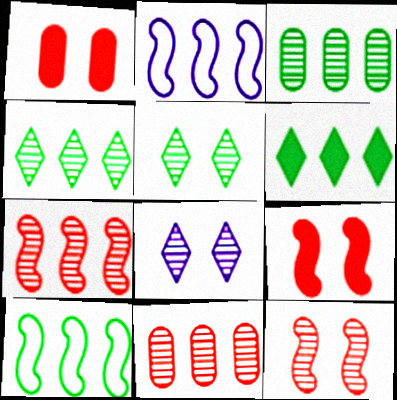[[2, 6, 11], 
[3, 6, 10]]